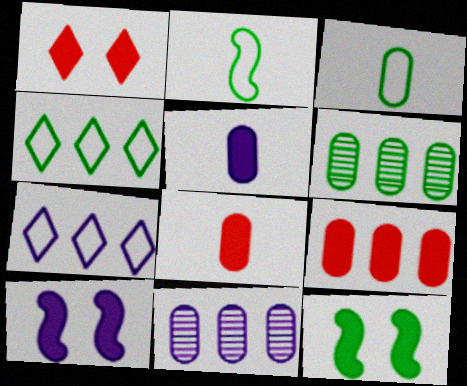[[1, 2, 11]]